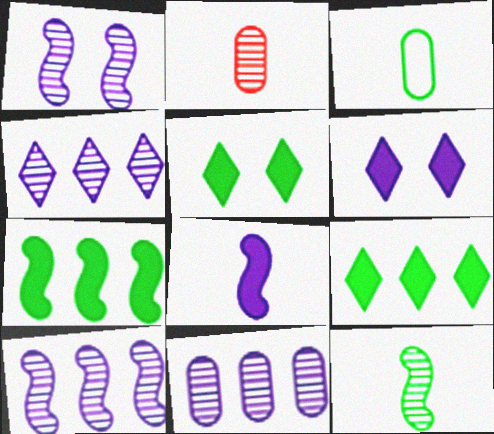[[4, 10, 11]]